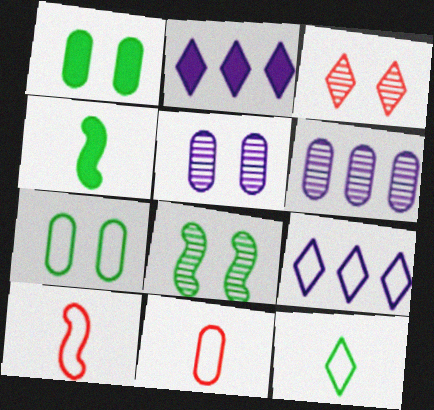[[1, 6, 11], 
[2, 3, 12], 
[2, 8, 11], 
[3, 5, 8], 
[7, 9, 10]]